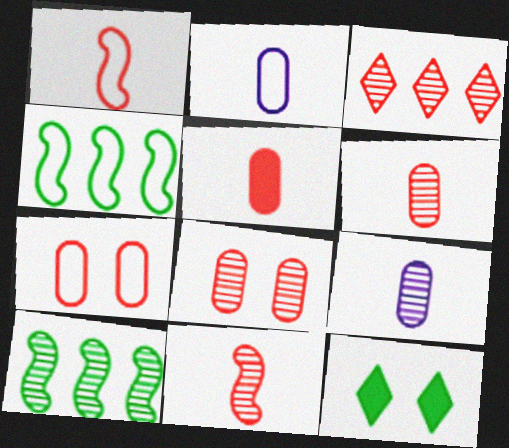[[3, 8, 11]]